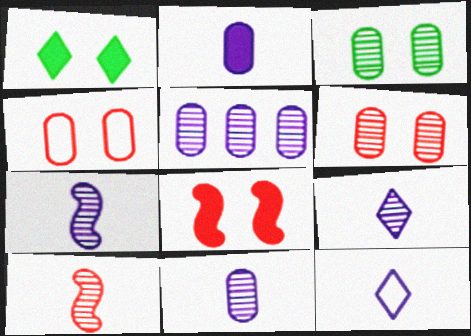[[2, 7, 12], 
[7, 9, 11]]